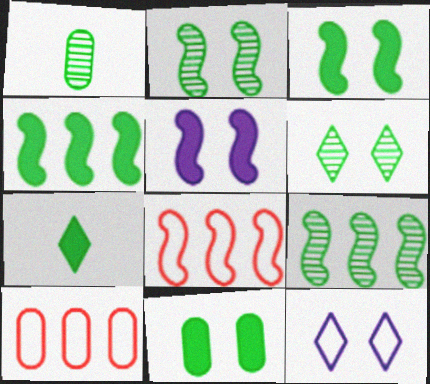[[1, 6, 9], 
[4, 7, 11]]